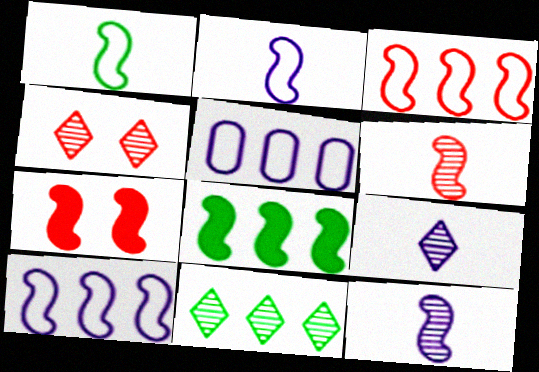[[3, 6, 7], 
[4, 9, 11]]